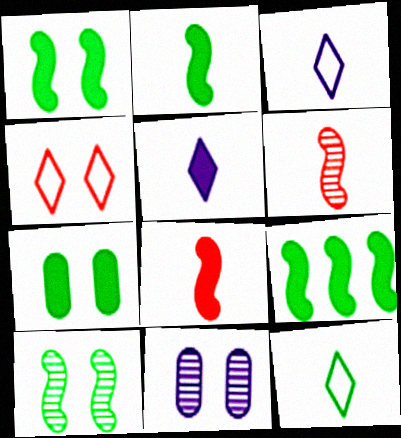[[1, 2, 9], 
[1, 4, 11]]